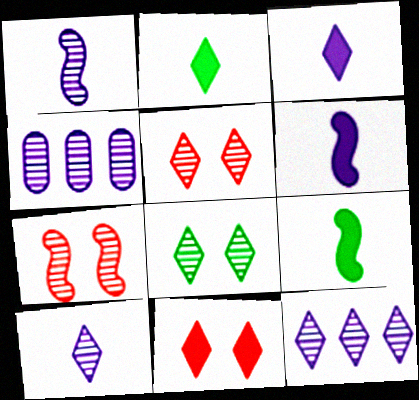[]